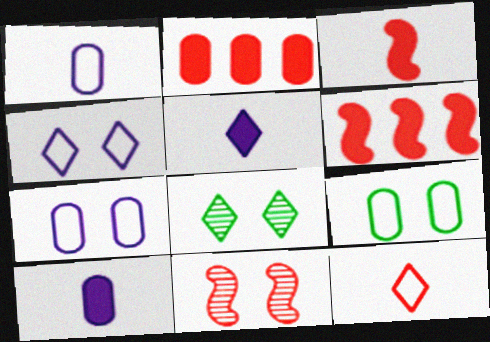[[1, 6, 8], 
[2, 11, 12]]